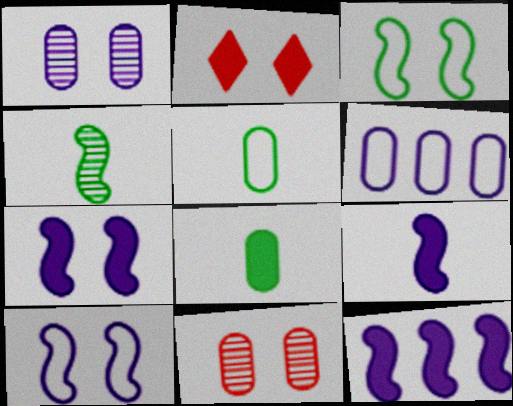[[1, 2, 3], 
[2, 4, 6], 
[2, 8, 12], 
[6, 8, 11], 
[7, 9, 12]]